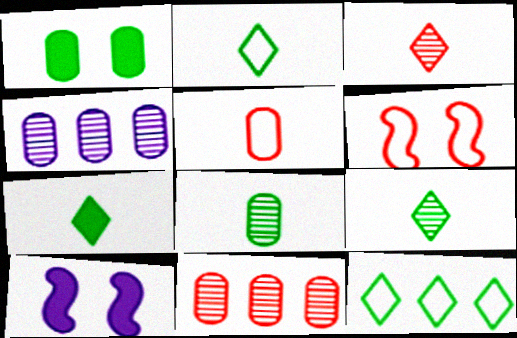[[1, 4, 5], 
[2, 7, 9], 
[2, 10, 11], 
[4, 6, 7]]